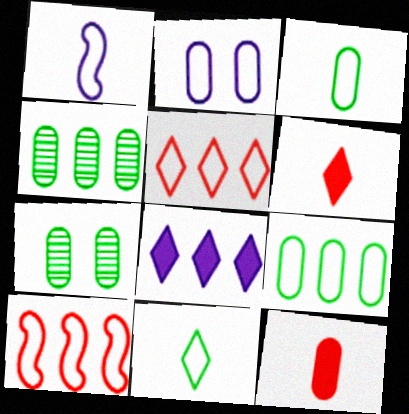[[2, 4, 12], 
[2, 10, 11], 
[4, 8, 10]]